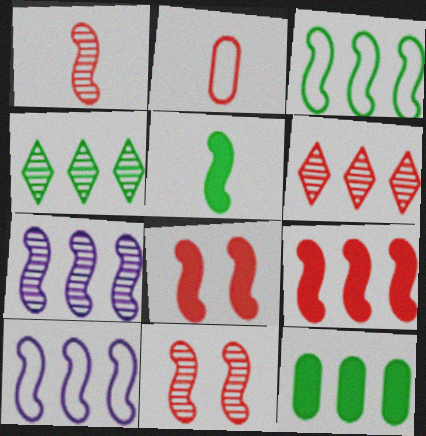[[2, 6, 8], 
[3, 4, 12], 
[3, 7, 9], 
[5, 10, 11], 
[6, 10, 12]]